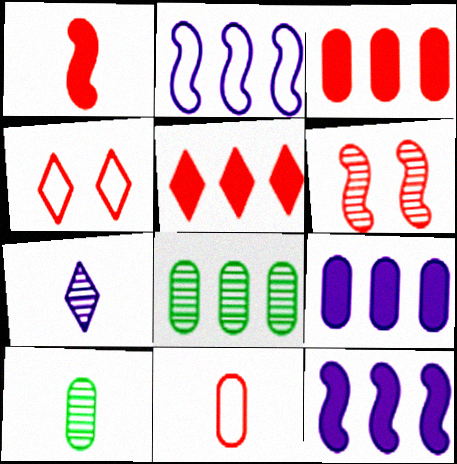[[2, 5, 8], 
[4, 10, 12], 
[5, 6, 11], 
[6, 7, 8]]